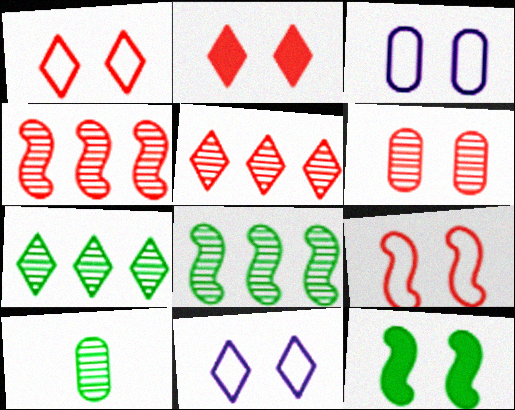[[2, 6, 9], 
[6, 11, 12]]